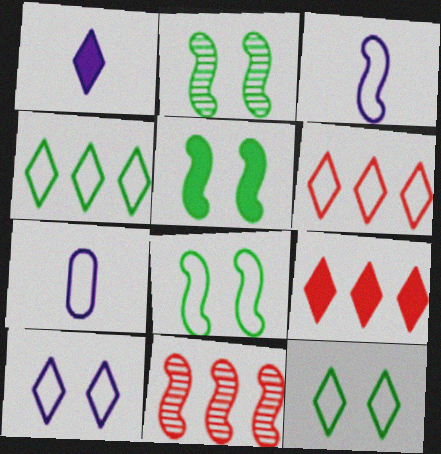[[2, 5, 8], 
[2, 7, 9], 
[3, 5, 11], 
[6, 7, 8]]